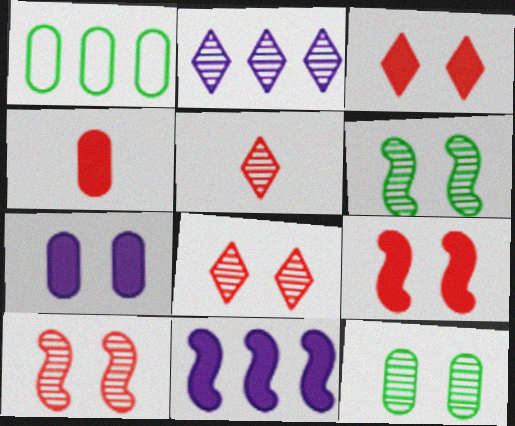[]